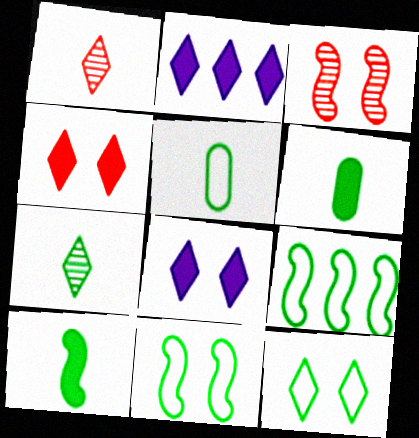[[1, 2, 12], 
[2, 3, 5], 
[5, 7, 10], 
[5, 9, 12]]